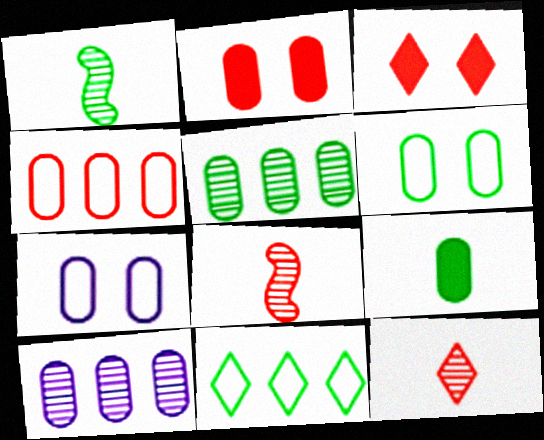[[3, 4, 8], 
[5, 6, 9]]